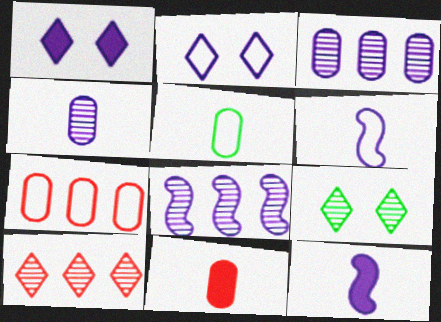[[1, 3, 6], 
[2, 3, 12], 
[4, 5, 11], 
[7, 9, 12]]